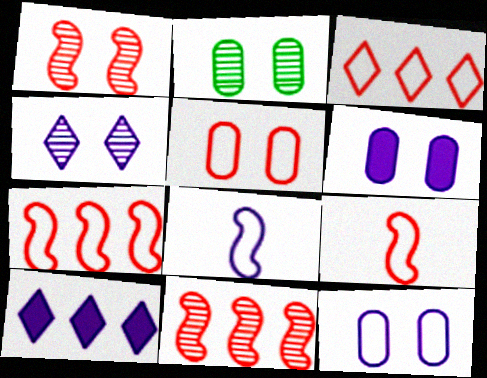[[1, 2, 4], 
[2, 5, 6], 
[2, 9, 10], 
[3, 5, 9]]